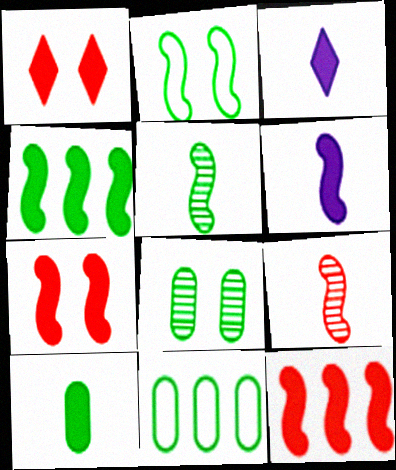[[2, 4, 5], 
[4, 6, 7], 
[8, 10, 11]]